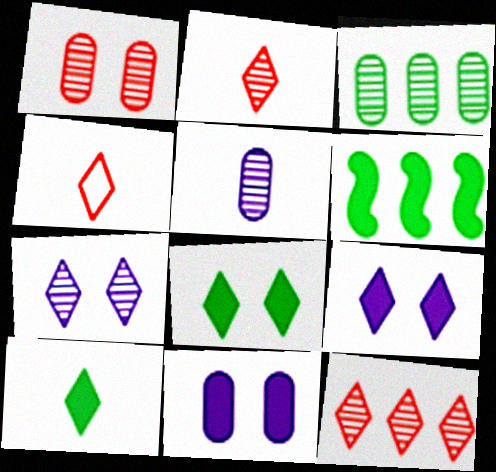[[1, 3, 5]]